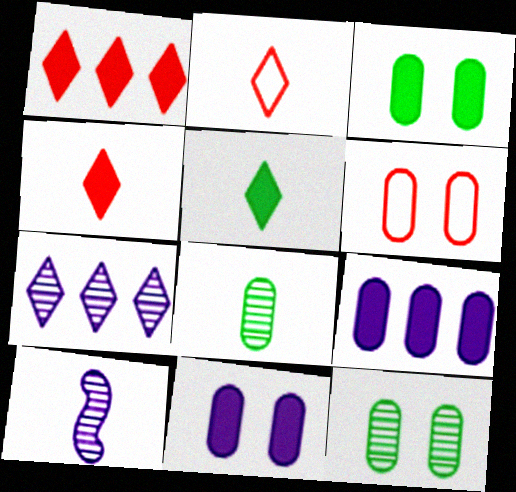[[6, 8, 9], 
[6, 11, 12]]